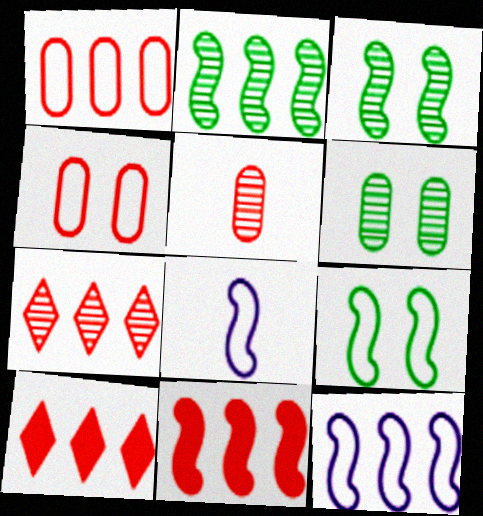[[1, 7, 11], 
[2, 11, 12], 
[3, 8, 11], 
[6, 8, 10]]